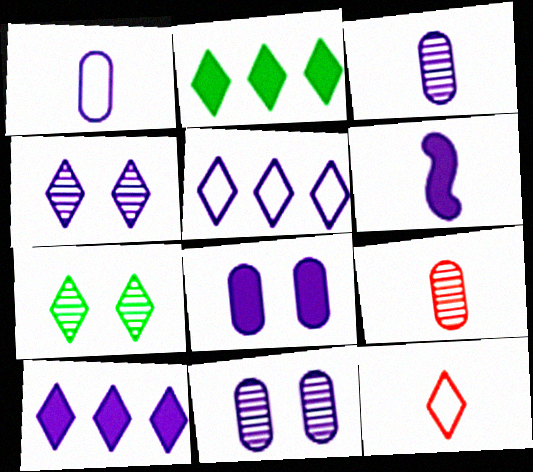[[2, 4, 12], 
[5, 6, 11], 
[6, 8, 10], 
[7, 10, 12]]